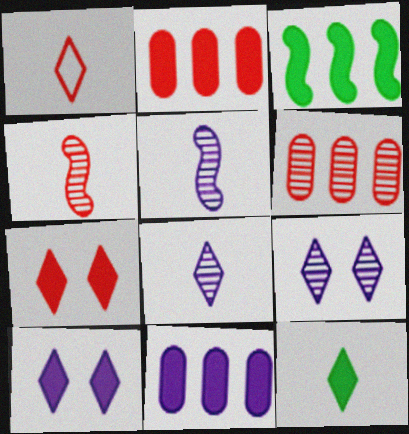[[1, 8, 12]]